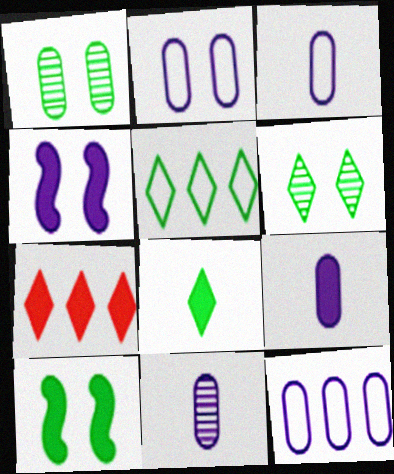[[2, 3, 12], 
[3, 9, 11], 
[5, 6, 8], 
[7, 9, 10]]